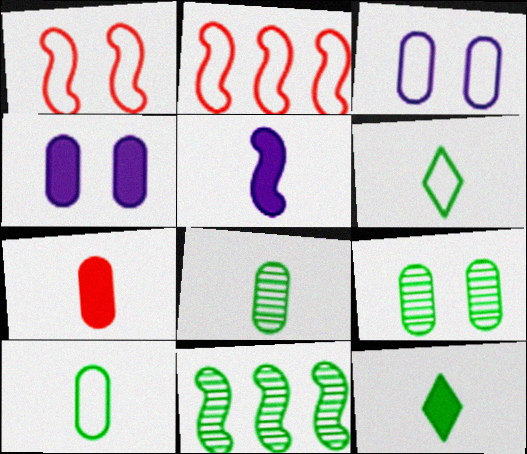[[1, 5, 11], 
[2, 3, 6], 
[5, 7, 12]]